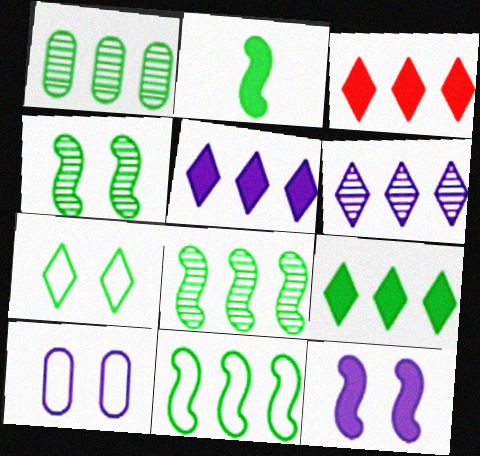[[1, 2, 7], 
[1, 9, 11], 
[2, 4, 11], 
[3, 5, 9]]